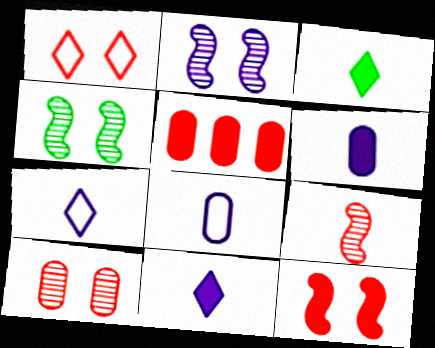[[1, 5, 9], 
[1, 10, 12], 
[3, 8, 9], 
[4, 5, 7]]